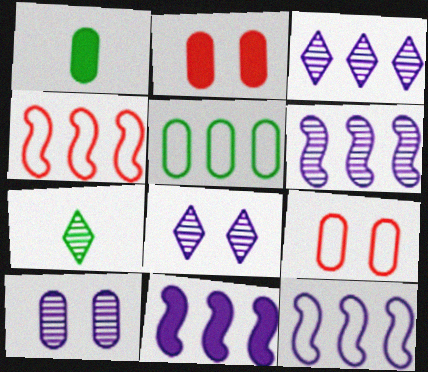[[1, 4, 8], 
[2, 7, 12], 
[6, 11, 12], 
[7, 9, 11]]